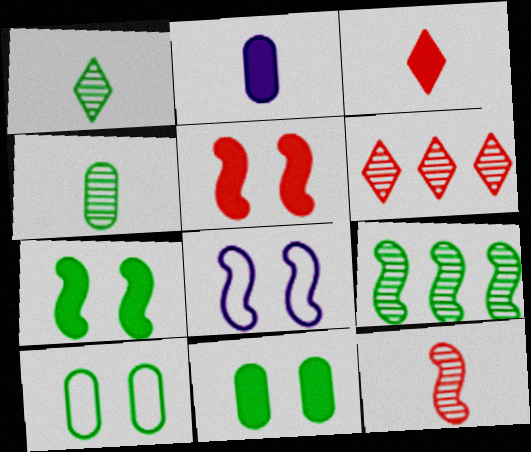[]